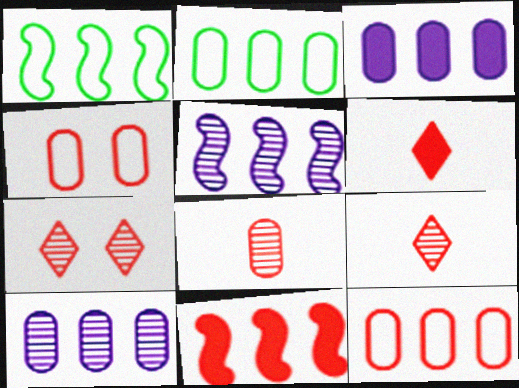[[1, 5, 11], 
[4, 9, 11]]